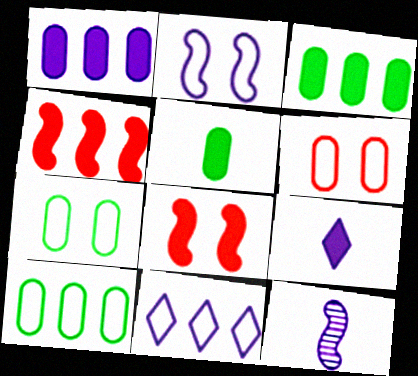[[3, 8, 9]]